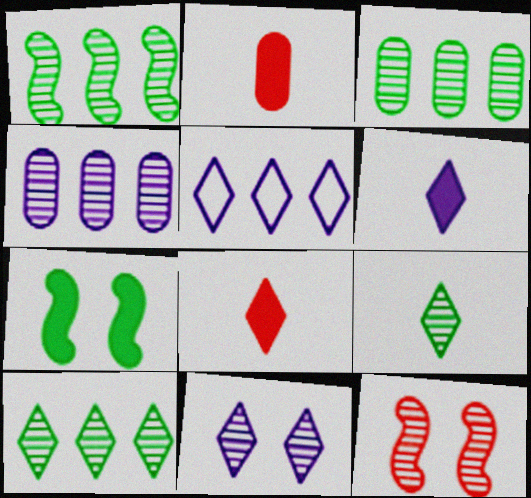[[1, 3, 10], 
[4, 9, 12], 
[5, 6, 11]]